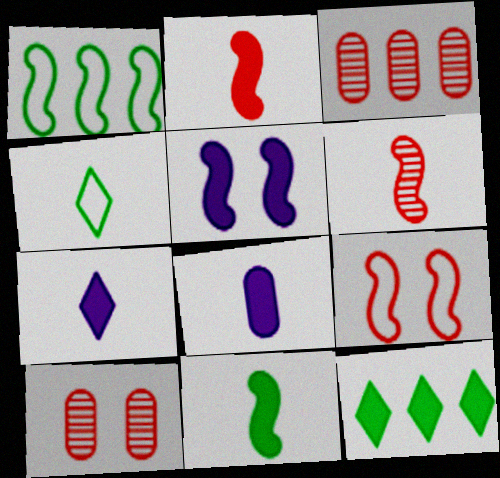[[1, 5, 6], 
[1, 7, 10], 
[3, 4, 5], 
[4, 6, 8]]